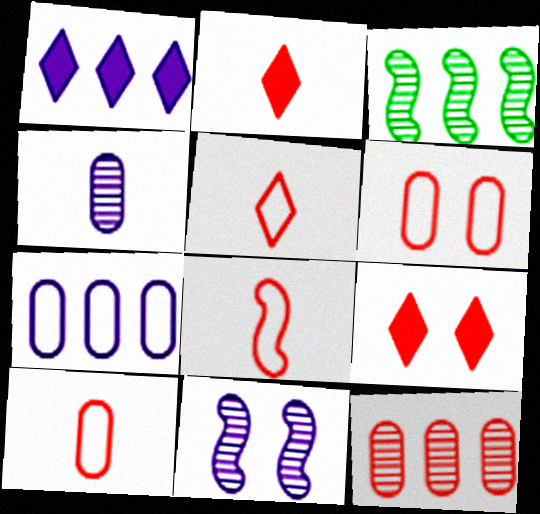[[5, 8, 10], 
[8, 9, 12]]